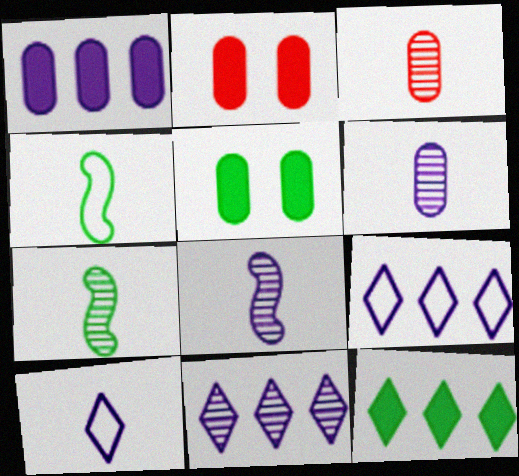[[2, 4, 11], 
[2, 7, 9]]